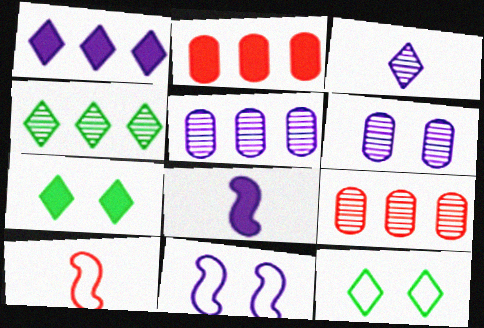[[2, 7, 8], 
[5, 7, 10], 
[8, 9, 12]]